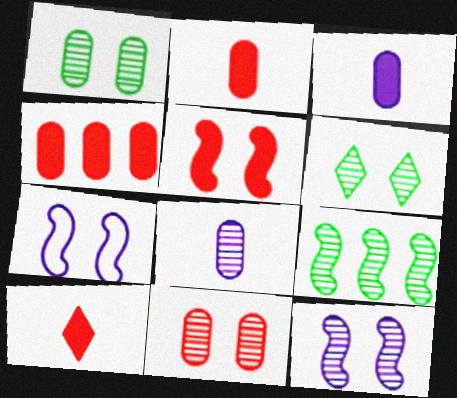[[4, 5, 10], 
[6, 11, 12]]